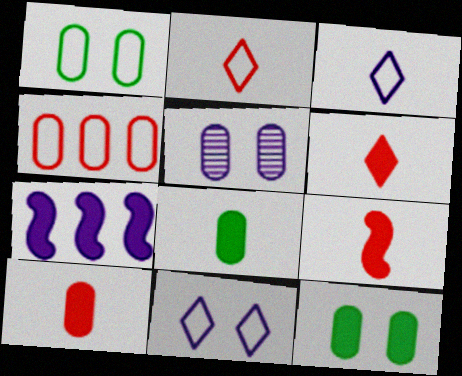[[3, 5, 7], 
[4, 5, 8], 
[6, 7, 12], 
[6, 9, 10]]